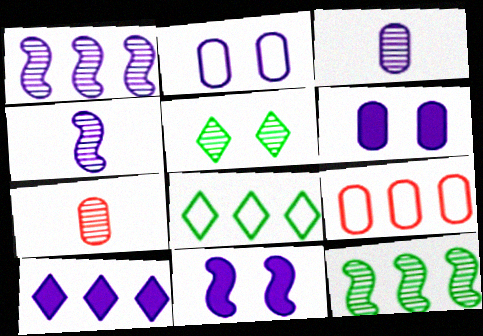[[1, 5, 7], 
[2, 4, 10], 
[7, 8, 11], 
[9, 10, 12]]